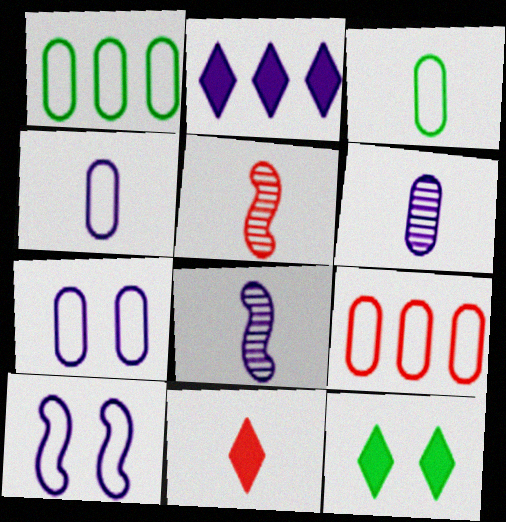[[2, 6, 10], 
[2, 7, 8], 
[2, 11, 12], 
[3, 7, 9], 
[3, 8, 11], 
[8, 9, 12]]